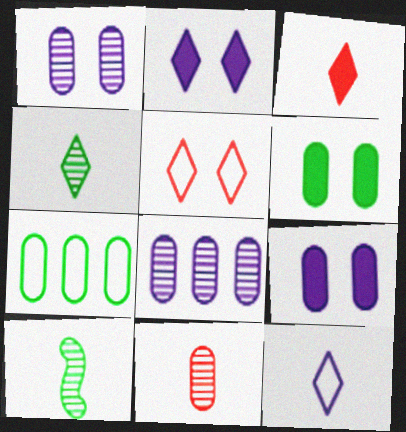[[3, 4, 12], 
[7, 9, 11]]